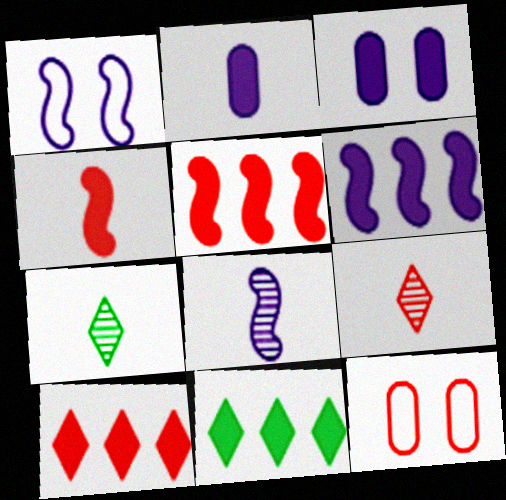[[1, 6, 8], 
[3, 4, 11], 
[5, 9, 12], 
[6, 7, 12], 
[8, 11, 12]]